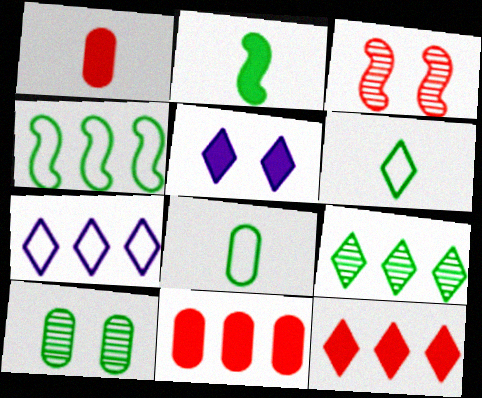[[2, 5, 11], 
[7, 9, 12]]